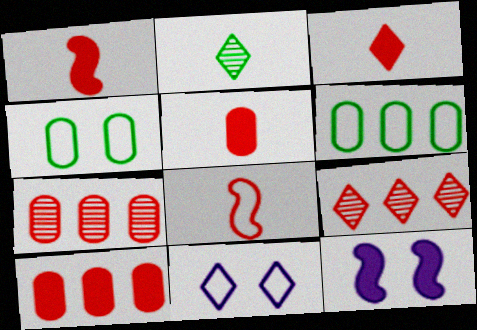[[1, 3, 5], 
[6, 8, 11]]